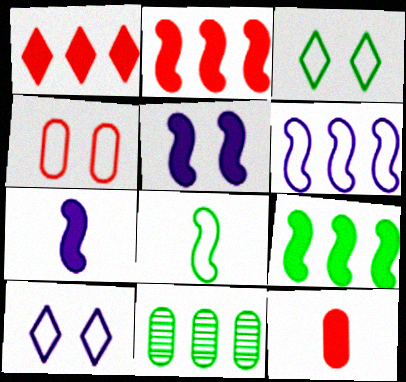[[1, 6, 11]]